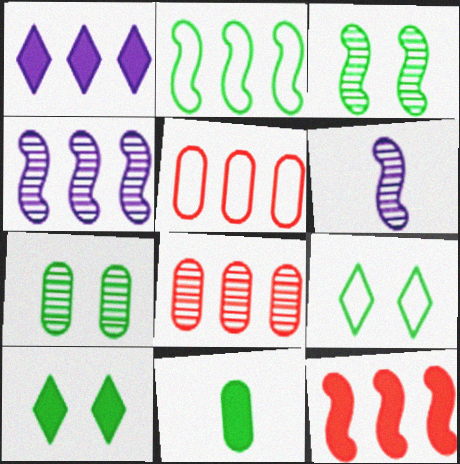[[1, 2, 8], 
[2, 4, 12], 
[5, 6, 10]]